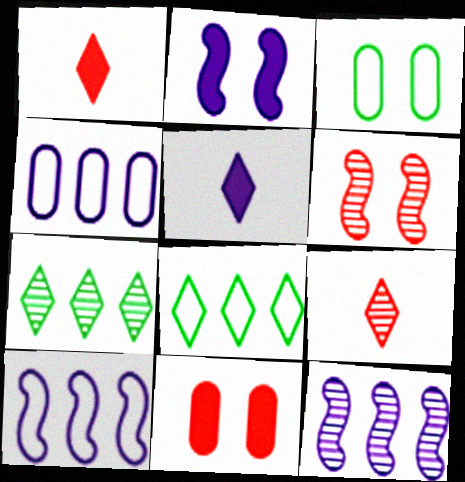[[1, 3, 12]]